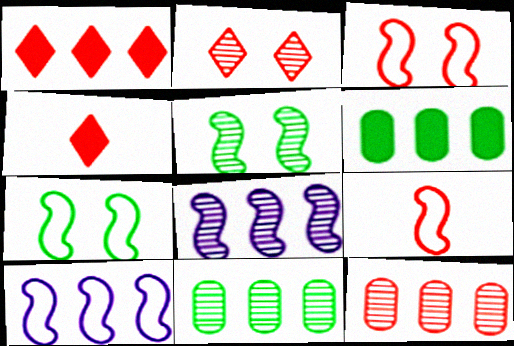[[1, 10, 11], 
[3, 4, 12], 
[7, 9, 10]]